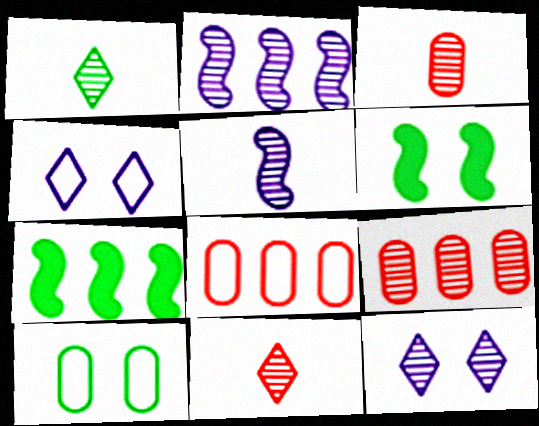[[1, 3, 5], 
[1, 7, 10], 
[3, 4, 7]]